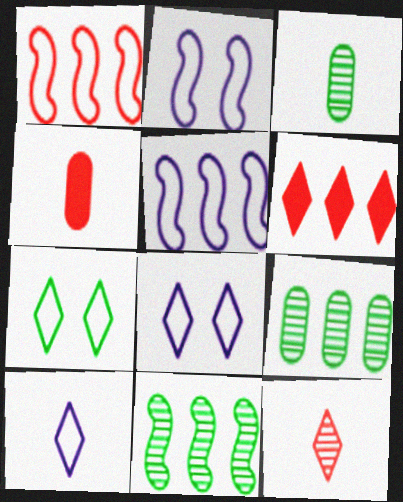[[2, 3, 6], 
[4, 8, 11], 
[5, 6, 9]]